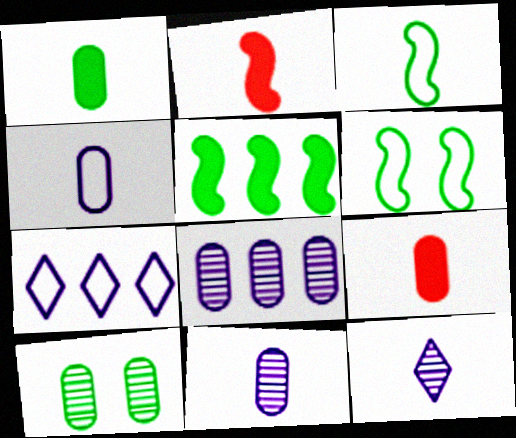[[2, 7, 10], 
[3, 9, 12]]